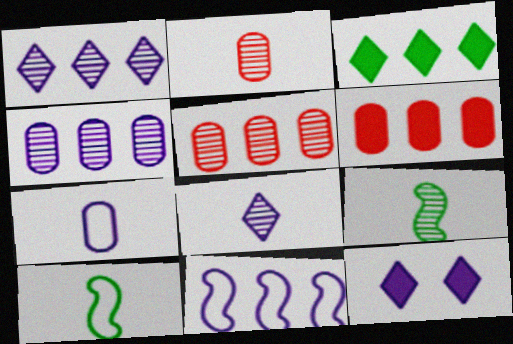[[2, 8, 9], 
[3, 5, 11], 
[5, 10, 12]]